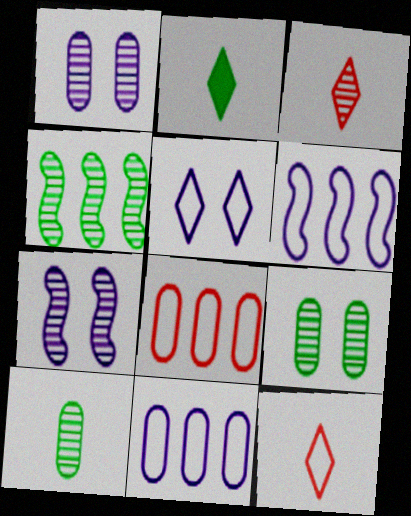[[1, 3, 4], 
[2, 7, 8]]